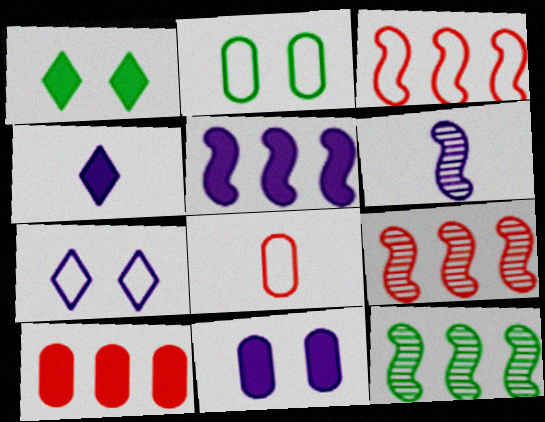[[2, 4, 9], 
[3, 5, 12], 
[4, 5, 11]]